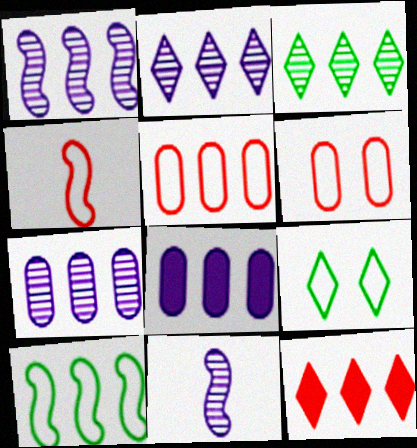[[1, 2, 7], 
[7, 10, 12]]